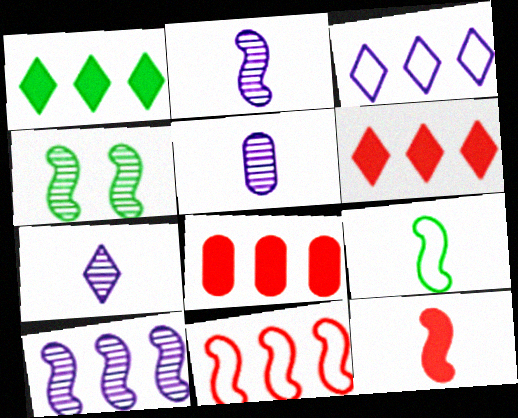[[2, 5, 7], 
[2, 9, 12]]